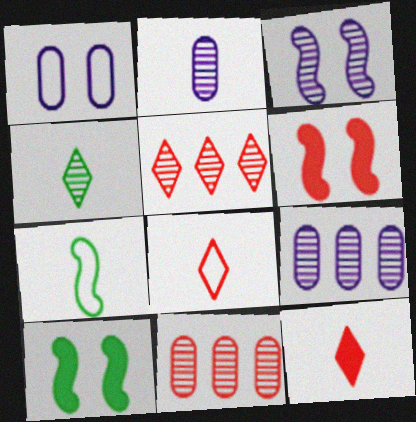[[2, 7, 12], 
[3, 4, 11], 
[6, 8, 11], 
[8, 9, 10]]